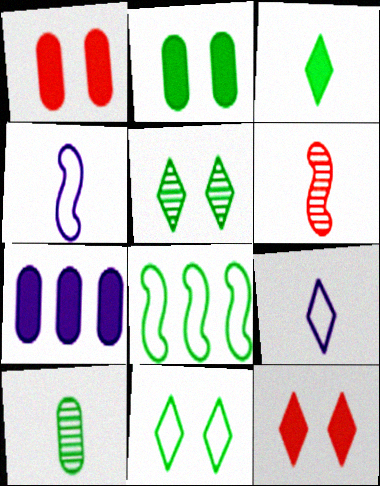[[6, 7, 11]]